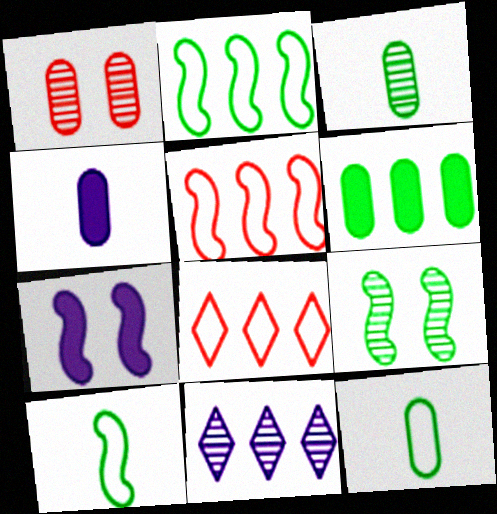[[3, 7, 8], 
[4, 8, 9], 
[5, 6, 11]]